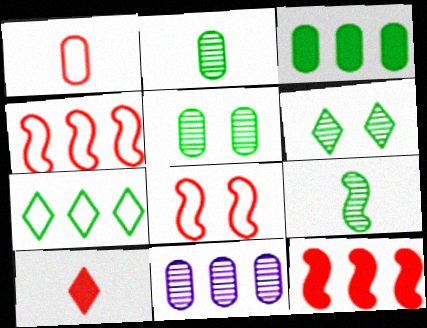[[7, 11, 12]]